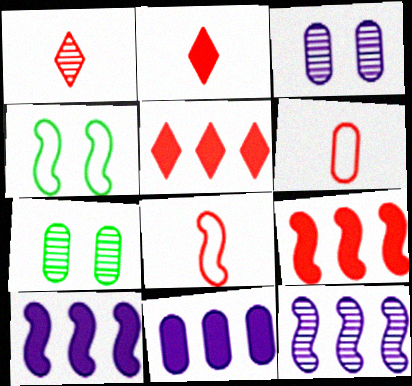[[1, 4, 11], 
[1, 7, 12], 
[6, 7, 11]]